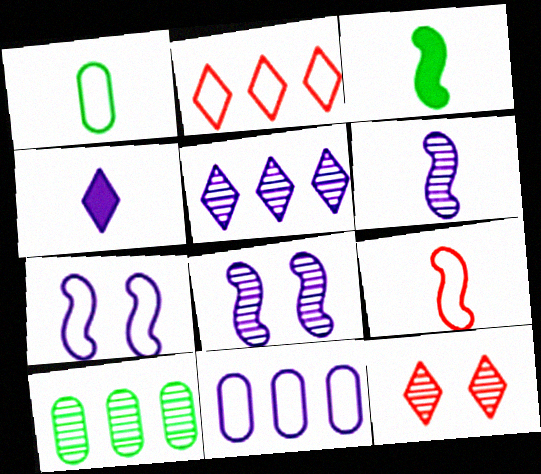[[1, 2, 7], 
[3, 6, 9], 
[3, 11, 12], 
[4, 8, 11], 
[6, 10, 12]]